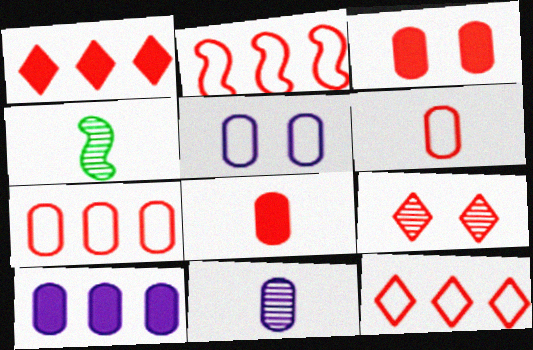[[1, 4, 5], 
[2, 7, 12], 
[2, 8, 9], 
[5, 10, 11]]